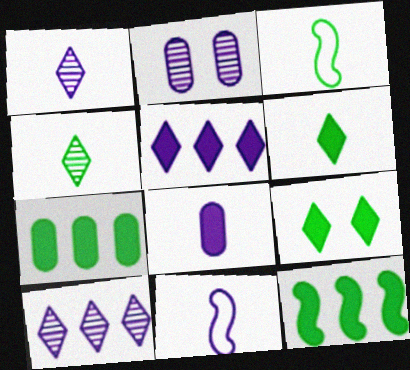[[1, 8, 11], 
[2, 5, 11]]